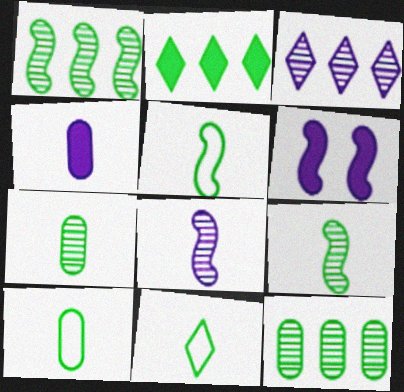[[5, 10, 11]]